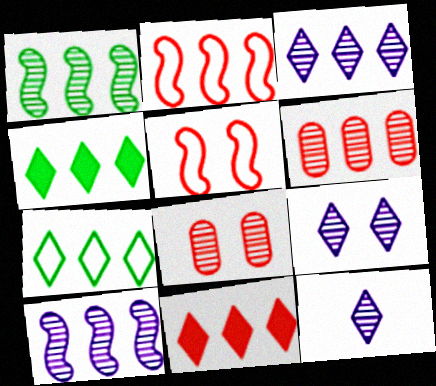[[1, 3, 6], 
[1, 8, 12], 
[2, 6, 11], 
[3, 7, 11], 
[3, 9, 12]]